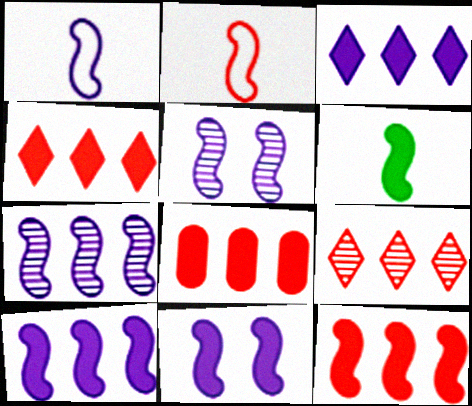[[1, 5, 10], 
[1, 7, 11], 
[4, 8, 12], 
[6, 11, 12]]